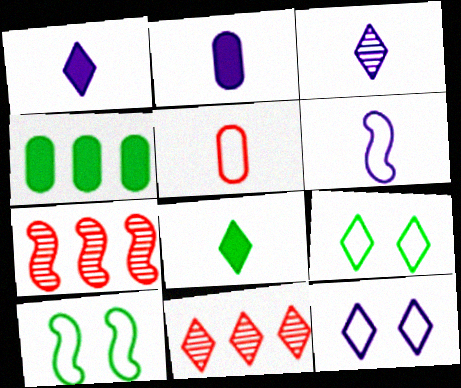[[1, 9, 11], 
[2, 3, 6], 
[2, 7, 9], 
[2, 10, 11], 
[8, 11, 12]]